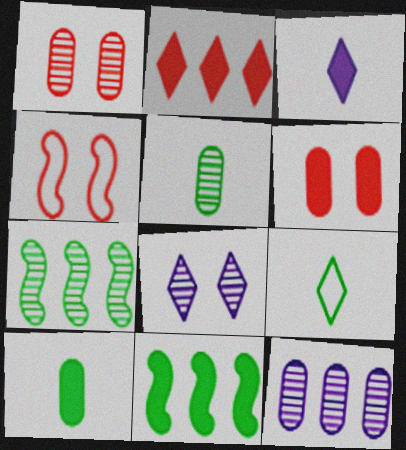[[1, 5, 12], 
[2, 8, 9], 
[3, 6, 11]]